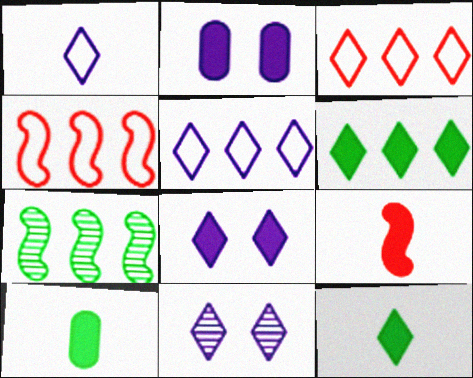[[2, 6, 9], 
[3, 11, 12], 
[4, 10, 11]]